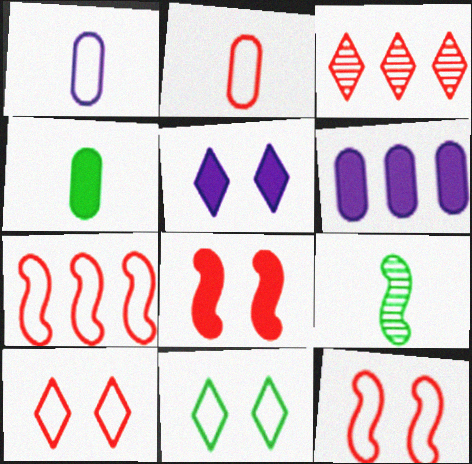[[1, 7, 11], 
[2, 3, 8], 
[2, 7, 10], 
[6, 9, 10]]